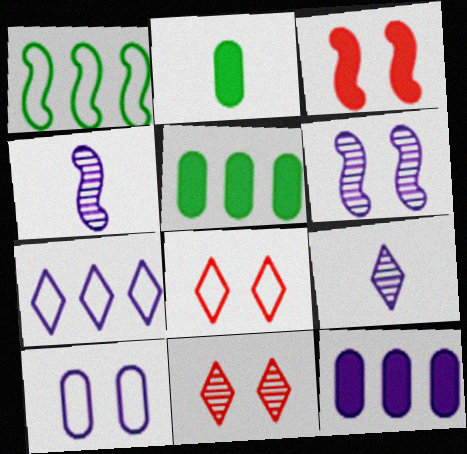[[1, 3, 4], 
[4, 5, 8]]